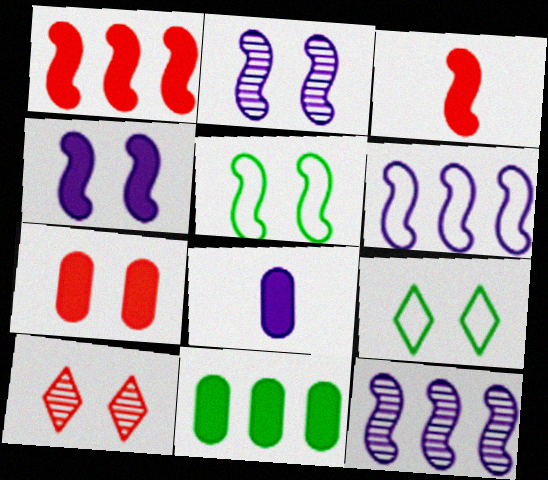[[2, 7, 9], 
[3, 5, 12], 
[7, 8, 11]]